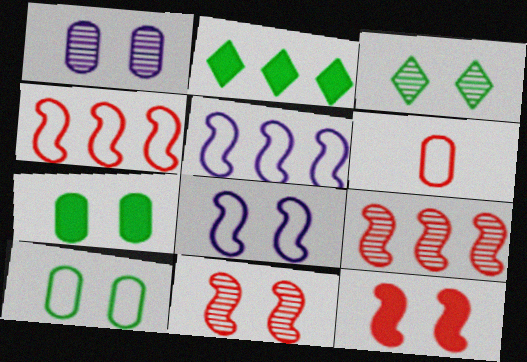[[1, 3, 11]]